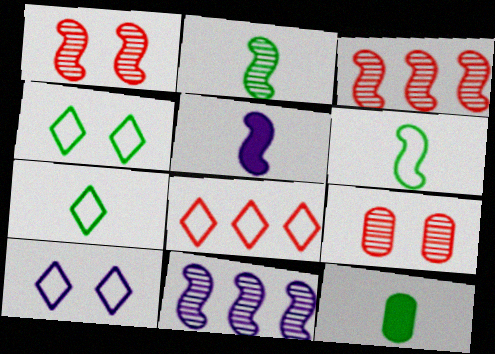[[1, 2, 11], 
[2, 7, 12], 
[3, 10, 12], 
[7, 8, 10]]